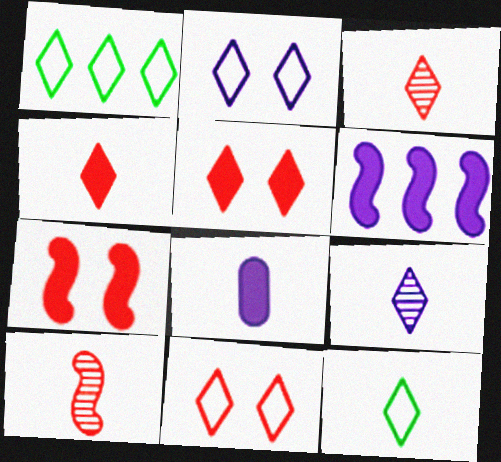[[1, 5, 9], 
[4, 9, 12], 
[8, 10, 12]]